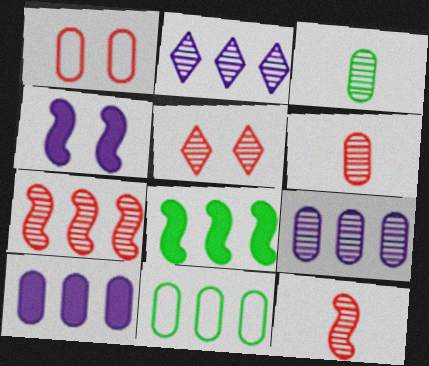[[1, 3, 10], 
[5, 6, 7]]